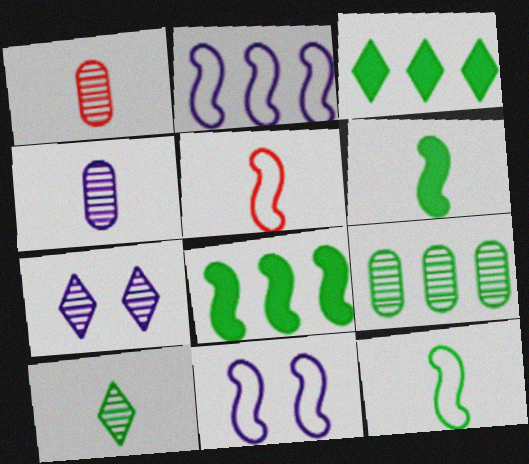[[1, 3, 11]]